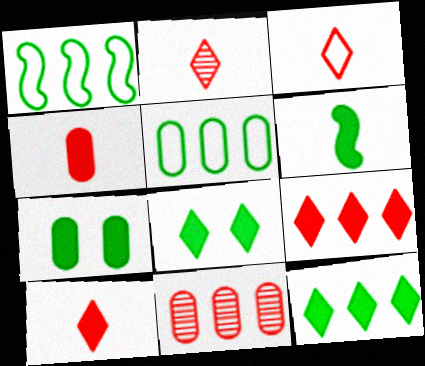[[2, 3, 10], 
[6, 7, 12]]